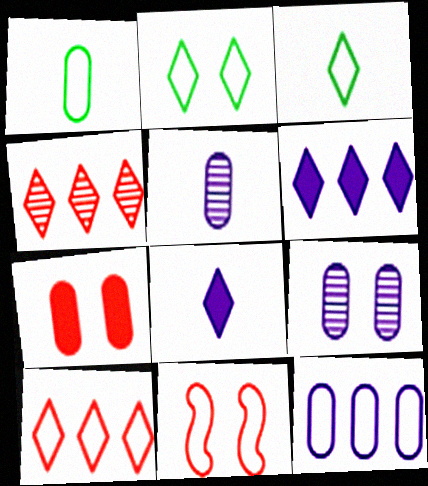[[2, 4, 8], 
[3, 11, 12]]